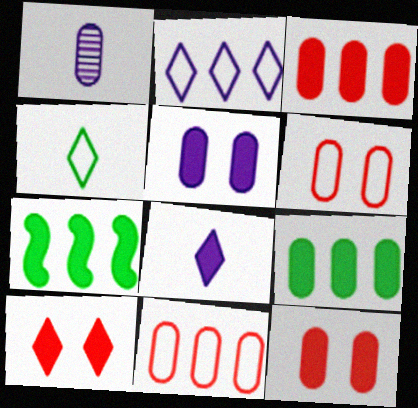[[1, 6, 9], 
[7, 8, 12]]